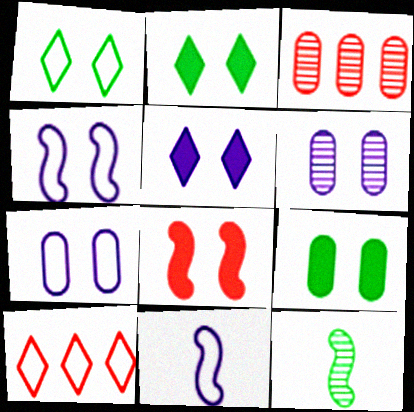[[1, 6, 8], 
[2, 3, 11], 
[4, 5, 6], 
[5, 8, 9]]